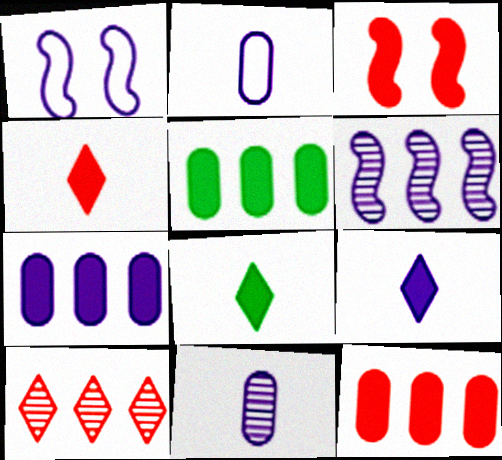[[3, 4, 12], 
[3, 5, 9], 
[3, 7, 8], 
[4, 8, 9], 
[5, 7, 12]]